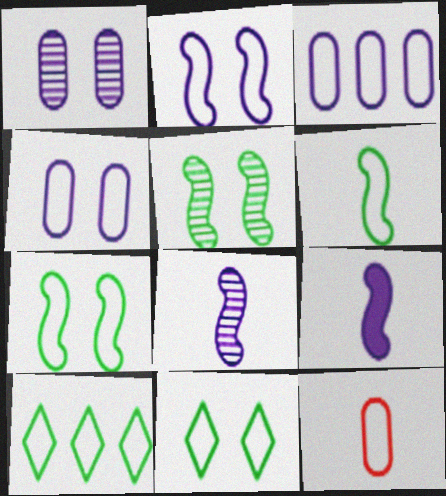[[2, 10, 12]]